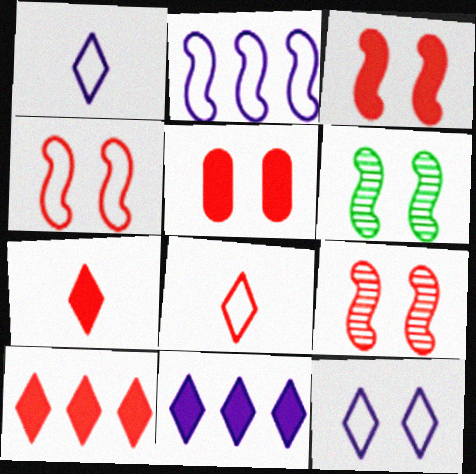[[3, 4, 9], 
[5, 6, 12]]